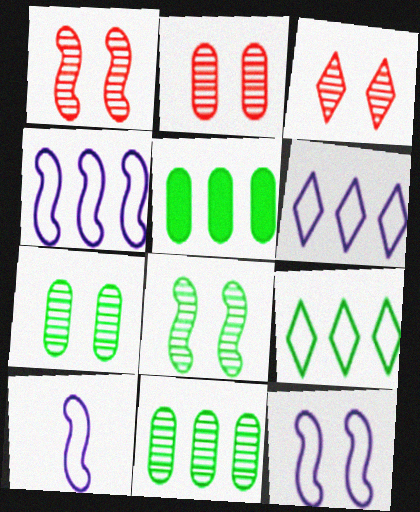[[1, 2, 3], 
[3, 5, 10], 
[4, 10, 12]]